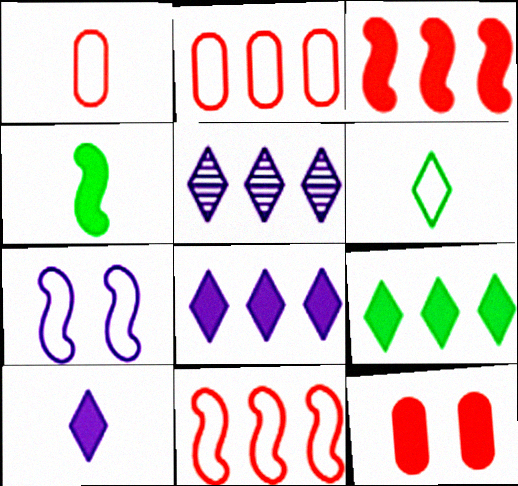[[2, 6, 7], 
[4, 8, 12]]